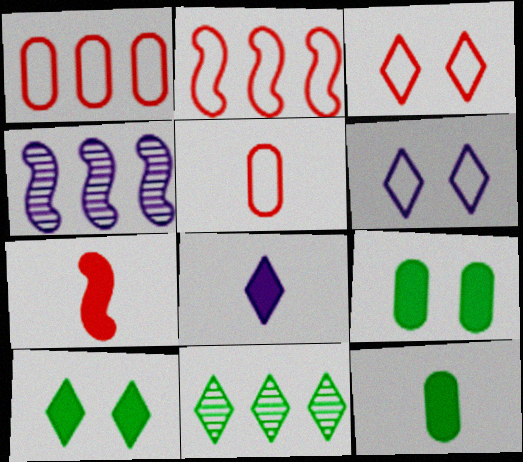[[2, 3, 5], 
[3, 4, 12], 
[3, 8, 11], 
[4, 5, 10], 
[7, 8, 12]]